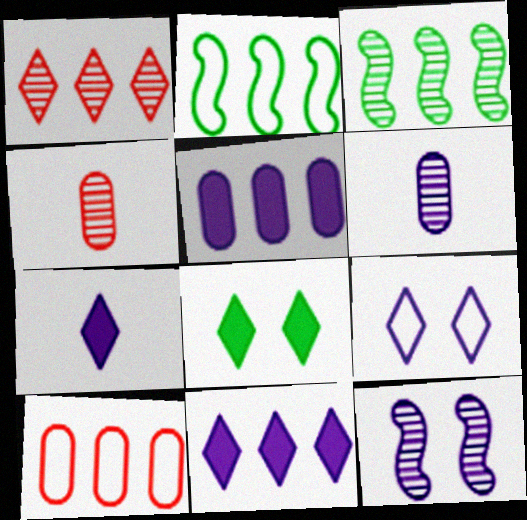[[1, 2, 5], 
[3, 10, 11]]